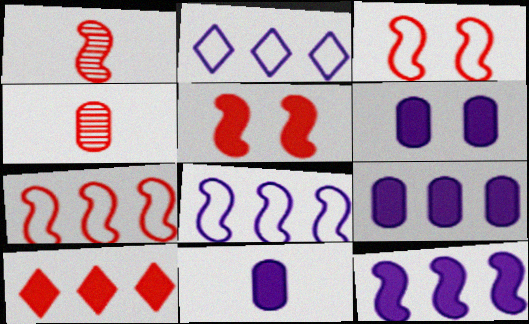[[1, 5, 7], 
[3, 4, 10], 
[6, 9, 11]]